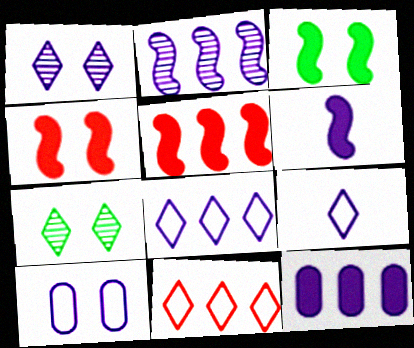[[2, 8, 12], 
[3, 5, 6], 
[4, 7, 10]]